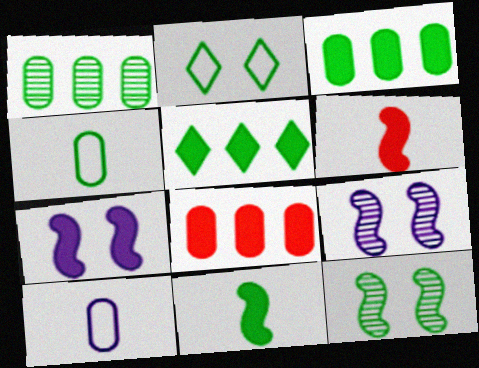[[1, 2, 11], 
[4, 5, 12]]